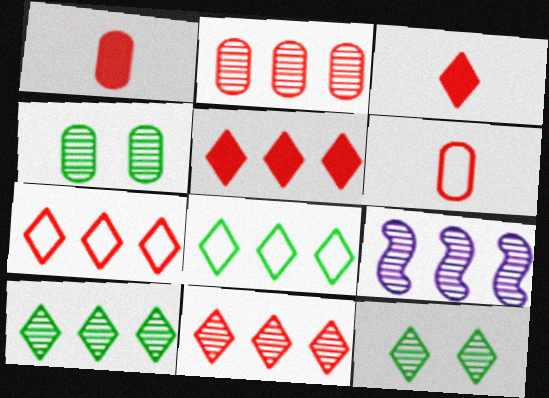[[2, 9, 10], 
[5, 7, 11]]